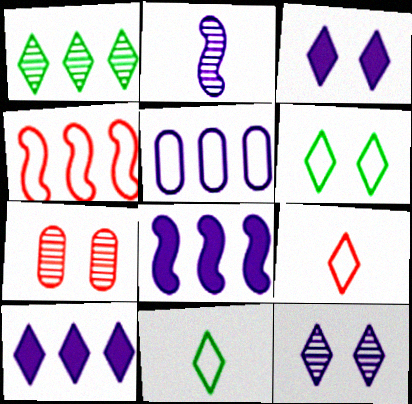[[1, 2, 7], 
[1, 3, 9], 
[2, 3, 5], 
[7, 8, 11]]